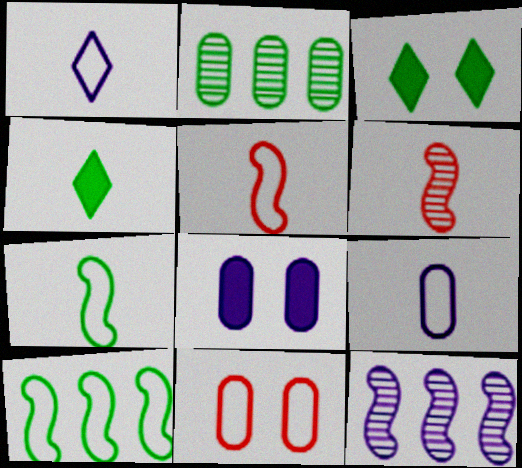[[1, 8, 12], 
[1, 10, 11], 
[2, 3, 7], 
[4, 6, 9], 
[4, 11, 12]]